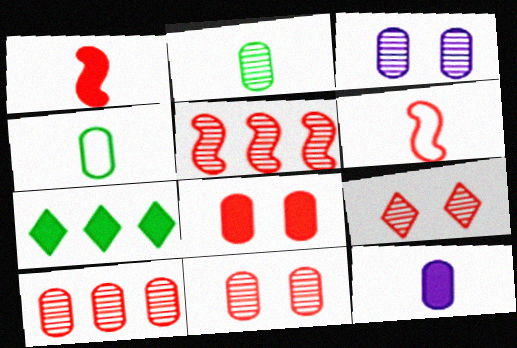[[2, 3, 10], 
[3, 6, 7]]